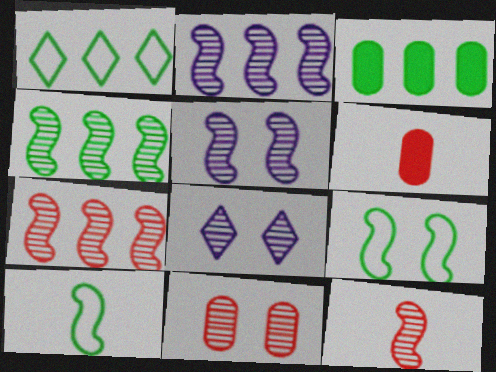[[1, 3, 4], 
[1, 5, 6], 
[2, 4, 7], 
[4, 5, 12]]